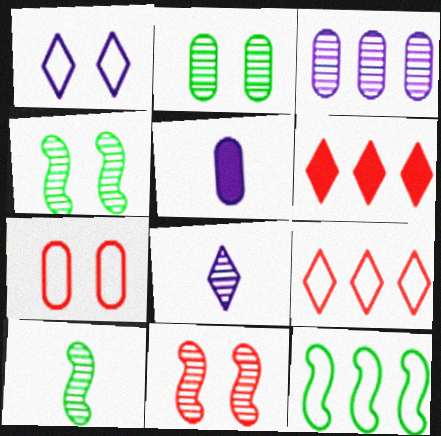[[3, 6, 12], 
[4, 5, 9]]